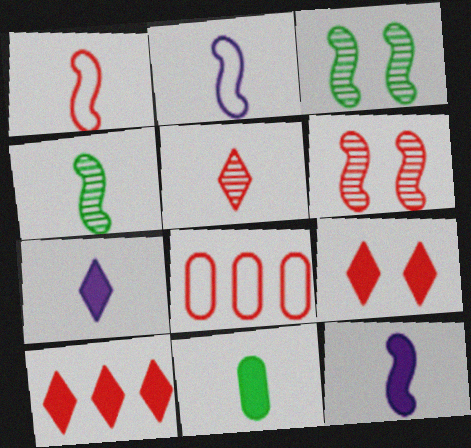[[1, 4, 12], 
[2, 5, 11], 
[3, 7, 8]]